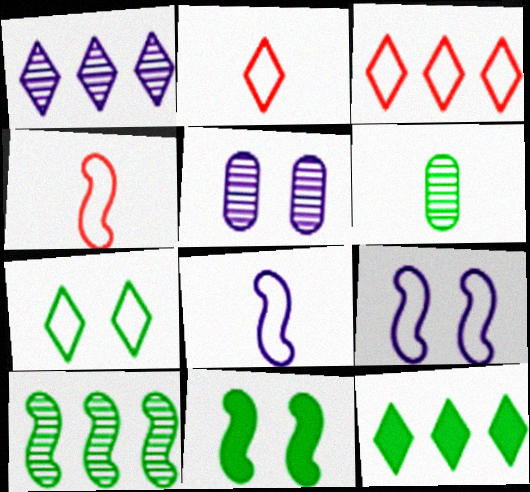[[1, 3, 12], 
[4, 5, 12]]